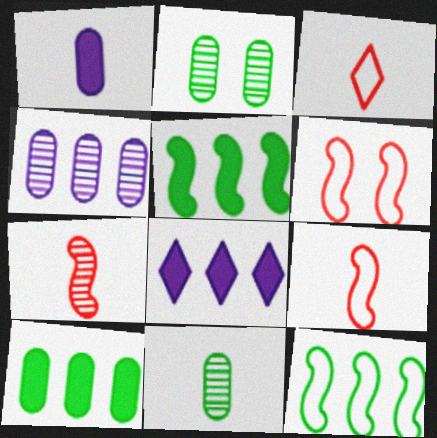[[2, 8, 9], 
[6, 8, 11]]